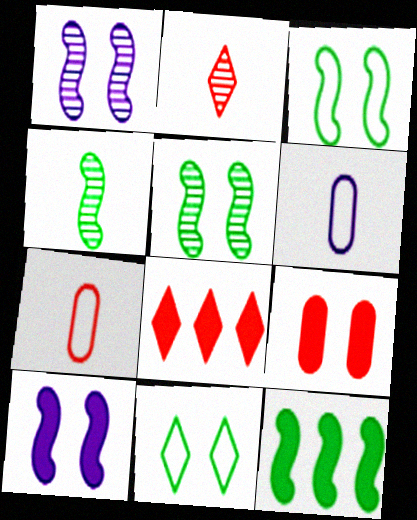[[1, 9, 11], 
[3, 4, 12], 
[5, 6, 8]]